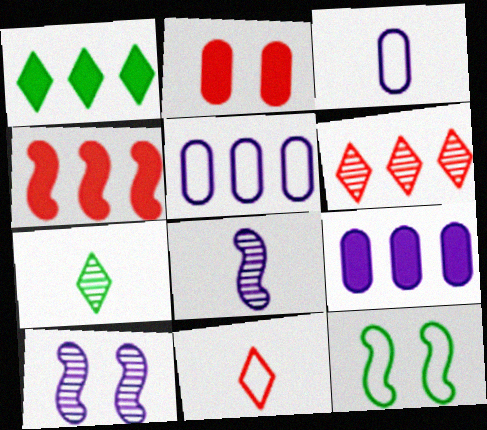[[1, 4, 9], 
[4, 8, 12], 
[5, 11, 12]]